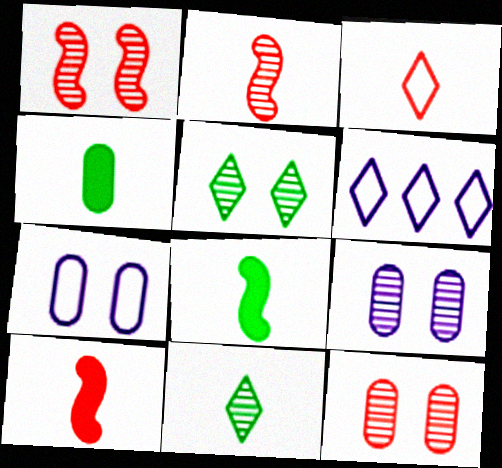[[1, 4, 6], 
[1, 5, 9], 
[6, 8, 12]]